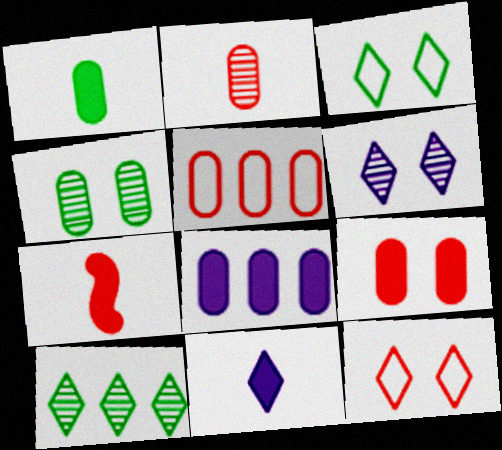[[1, 7, 11], 
[1, 8, 9], 
[2, 5, 9], 
[10, 11, 12]]